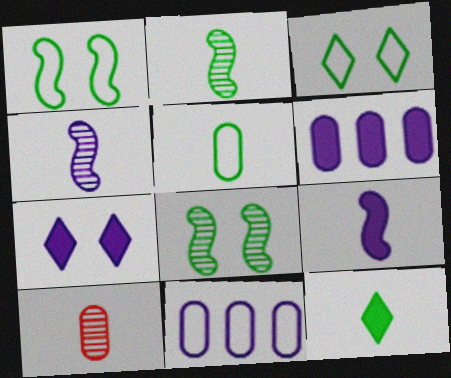[[2, 5, 12], 
[4, 7, 11], 
[6, 7, 9]]